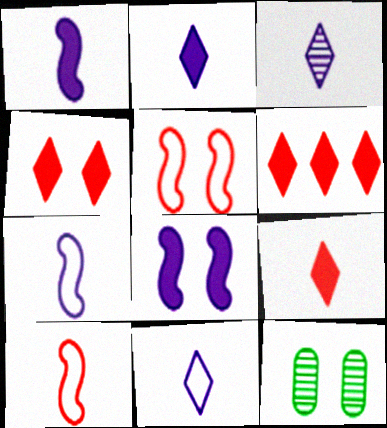[[2, 3, 11], 
[4, 6, 9], 
[6, 7, 12]]